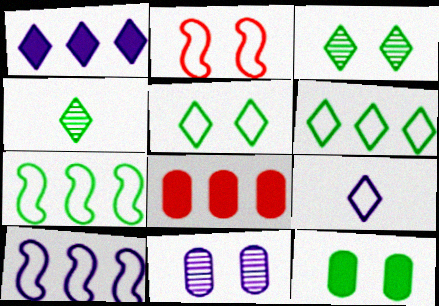[[4, 7, 12]]